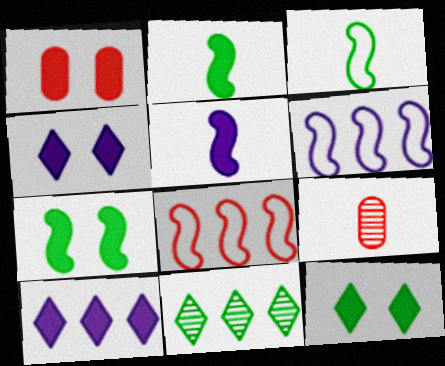[[1, 2, 10], 
[1, 4, 7], 
[6, 9, 12]]